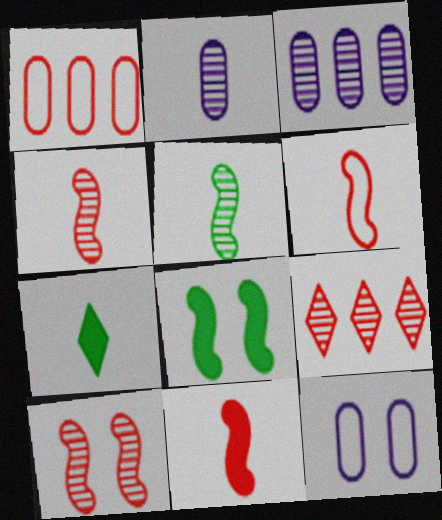[[2, 6, 7], 
[4, 6, 11]]